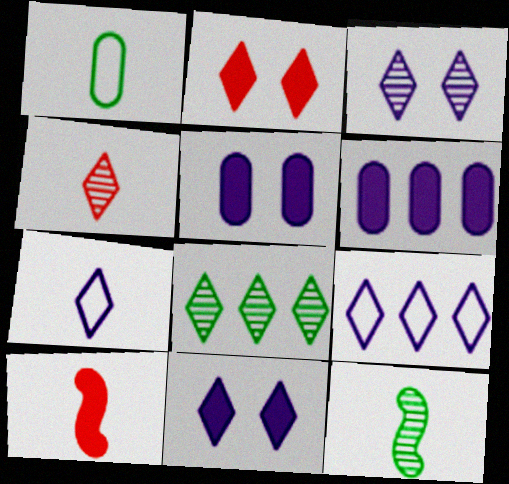[[2, 7, 8], 
[3, 4, 8]]